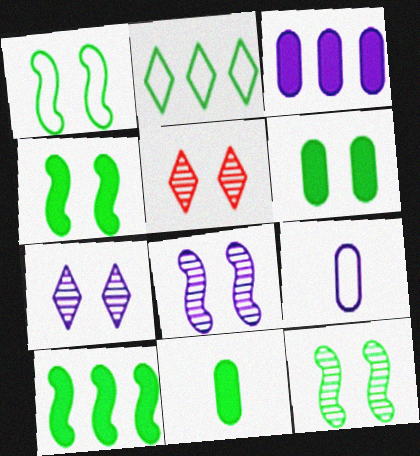[[1, 4, 12], 
[2, 11, 12], 
[5, 9, 10]]